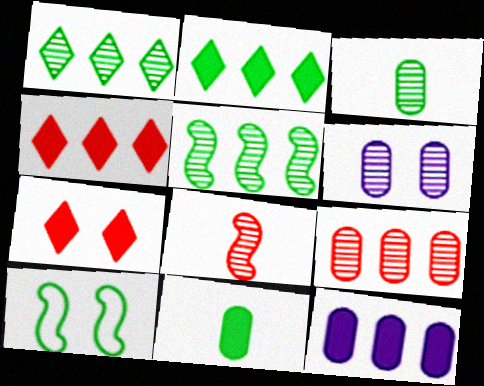[[1, 6, 8], 
[1, 10, 11], 
[2, 3, 10], 
[3, 6, 9], 
[6, 7, 10]]